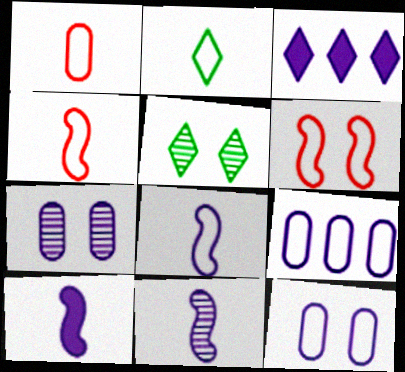[[1, 2, 8], 
[2, 6, 9], 
[3, 7, 8], 
[3, 11, 12], 
[8, 10, 11]]